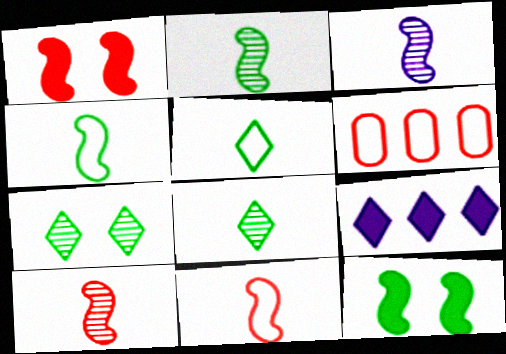[[2, 3, 10]]